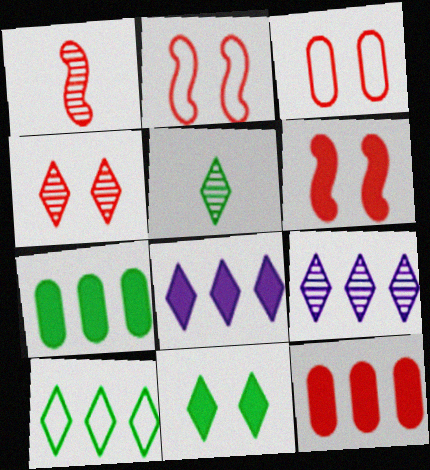[[3, 4, 6], 
[4, 5, 9], 
[5, 10, 11]]